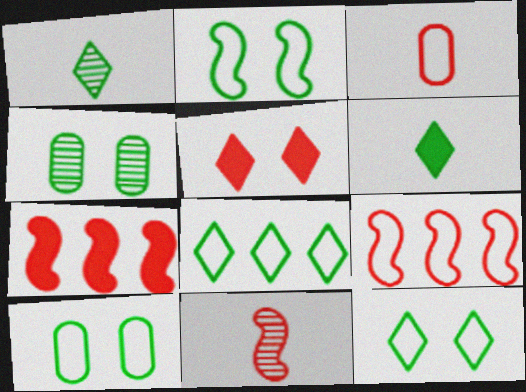[[2, 10, 12]]